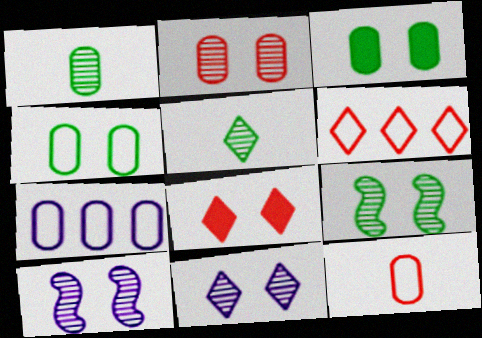[[2, 9, 11], 
[4, 7, 12], 
[4, 8, 10]]